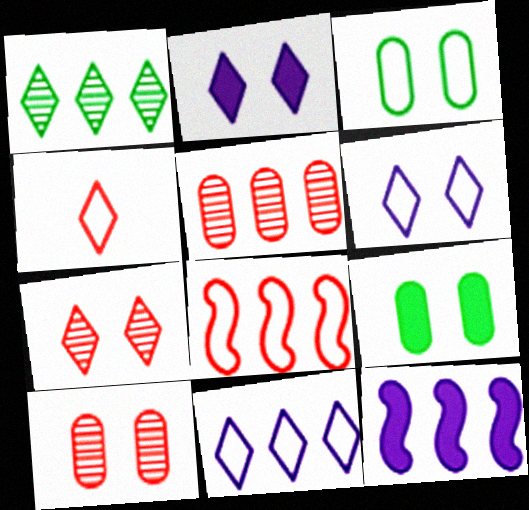[[1, 2, 4]]